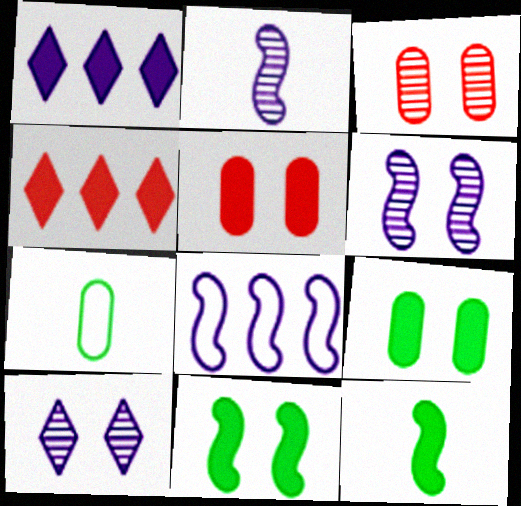[[1, 5, 12], 
[4, 6, 7]]